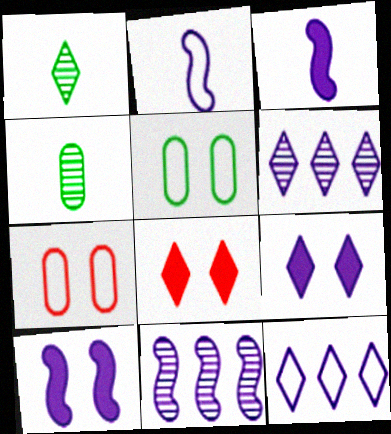[[1, 8, 12], 
[2, 10, 11]]